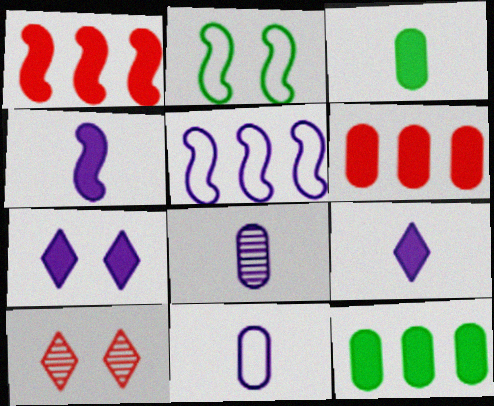[[1, 3, 7], 
[3, 5, 10], 
[5, 7, 8]]